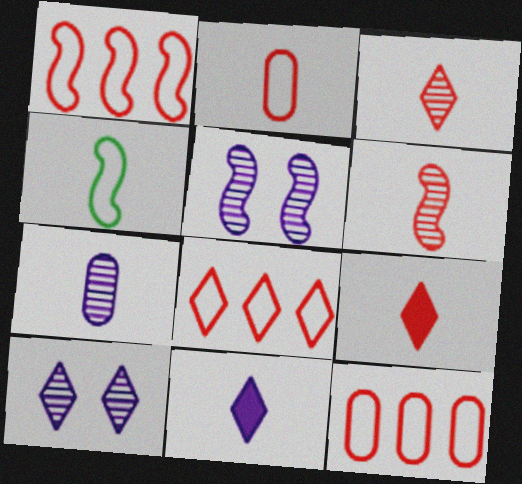[[1, 8, 12], 
[2, 6, 9], 
[4, 7, 9]]